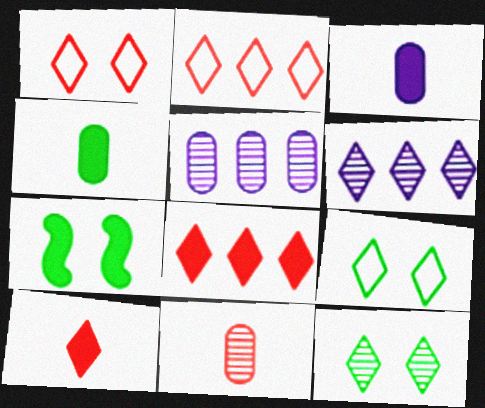[[3, 7, 8], 
[6, 9, 10]]